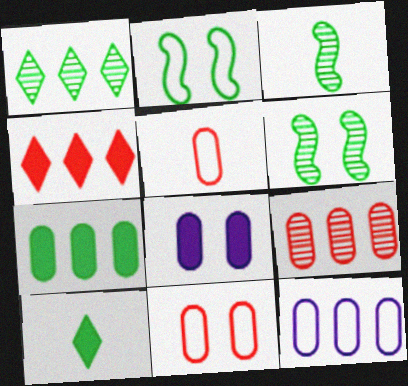[[7, 9, 12]]